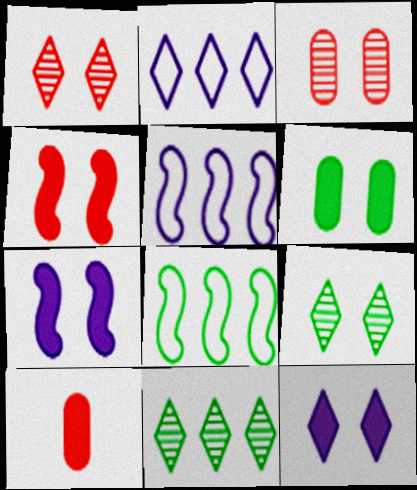[[4, 6, 12], 
[5, 9, 10]]